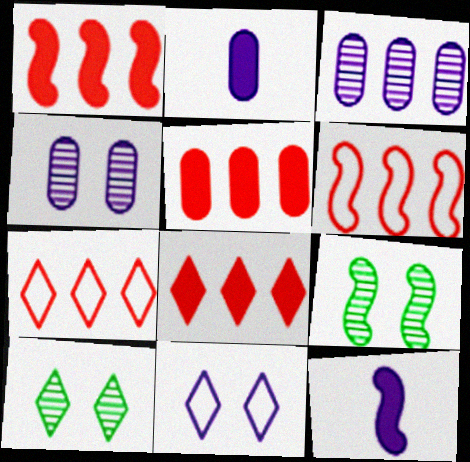[[1, 5, 8], 
[2, 6, 10], 
[2, 7, 9], 
[3, 11, 12], 
[6, 9, 12]]